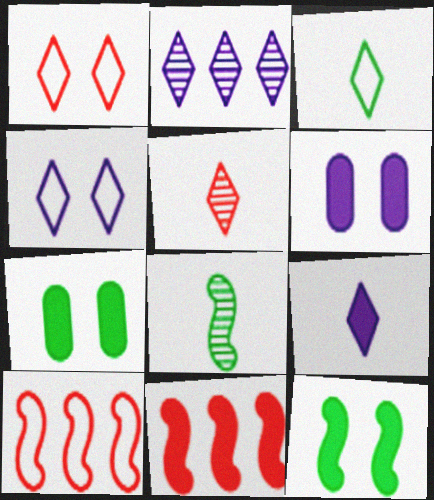[[2, 4, 9], 
[3, 5, 9], 
[7, 9, 11]]